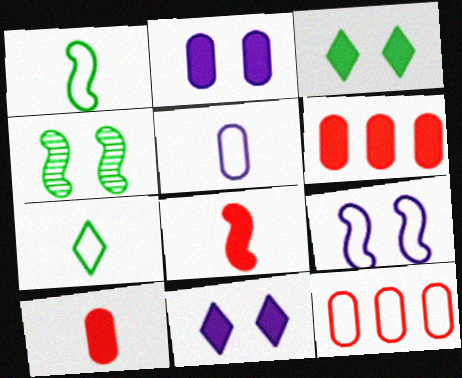[[7, 9, 12]]